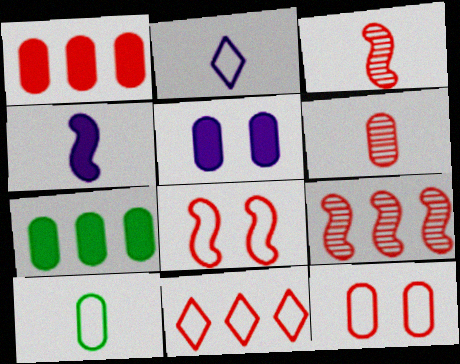[[1, 6, 12], 
[1, 9, 11]]